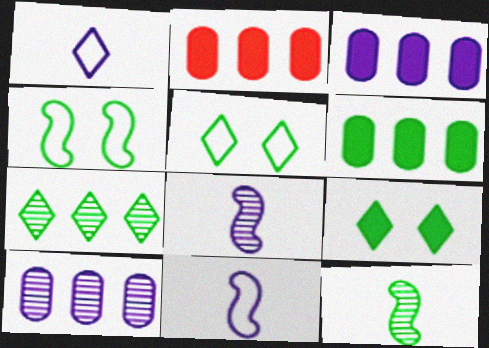[[2, 3, 6], 
[2, 5, 8], 
[5, 6, 12]]